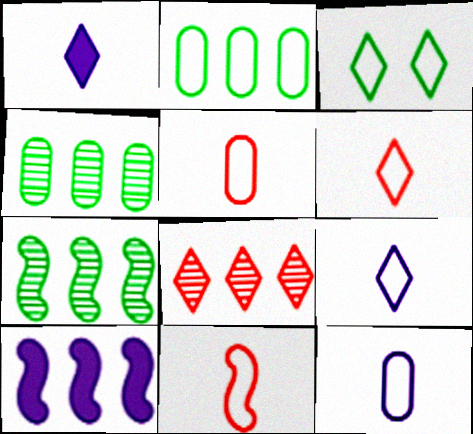[[1, 3, 8], 
[2, 8, 10], 
[5, 6, 11]]